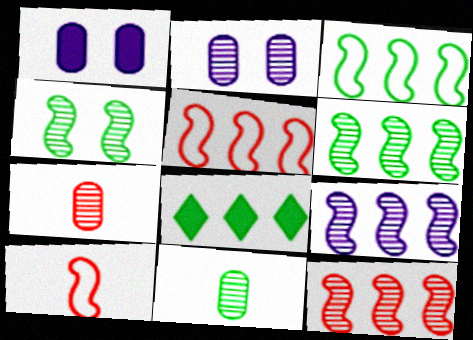[[2, 8, 10], 
[6, 9, 12]]